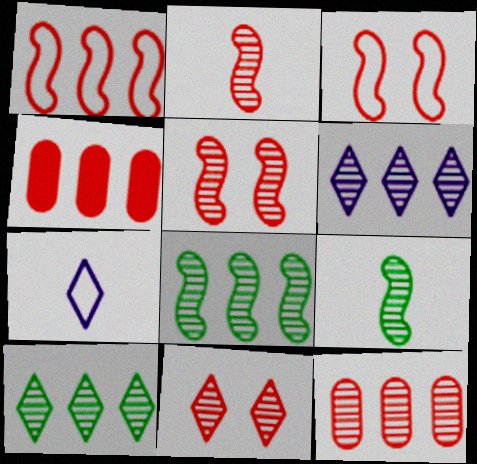[[2, 11, 12], 
[6, 8, 12]]